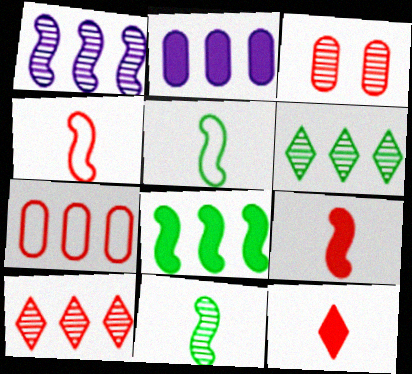[]